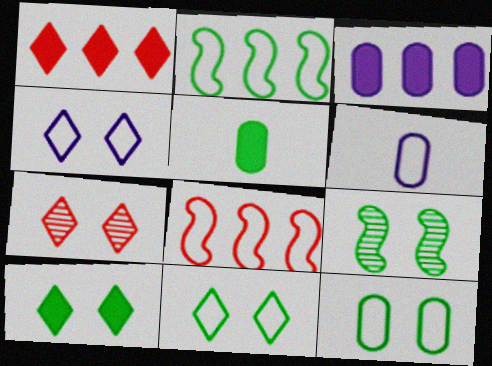[[1, 6, 9], 
[4, 7, 10], 
[6, 8, 11], 
[9, 10, 12]]